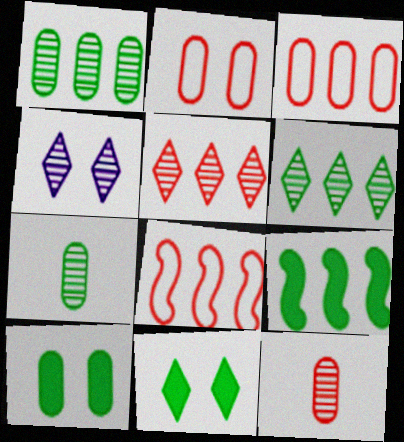[]